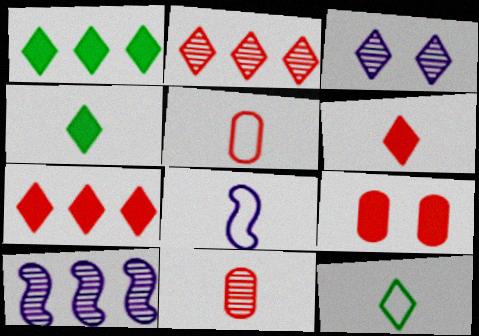[[3, 7, 12], 
[4, 8, 11], 
[5, 8, 12], 
[9, 10, 12]]